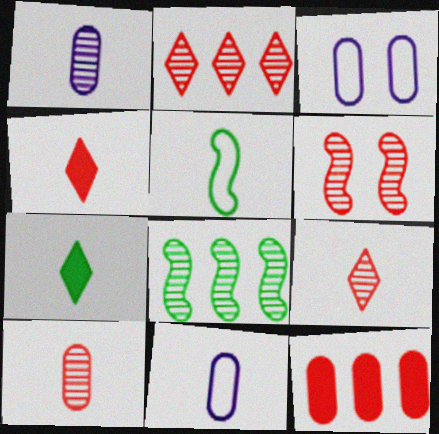[[1, 4, 5], 
[2, 6, 10], 
[3, 4, 8]]